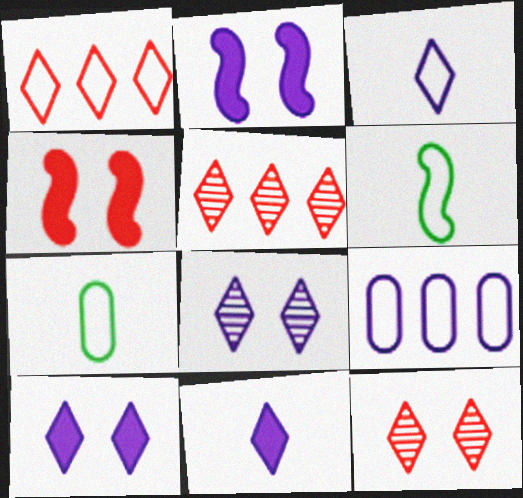[[2, 5, 7]]